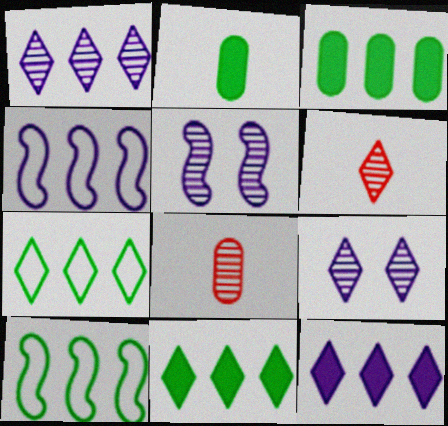[]